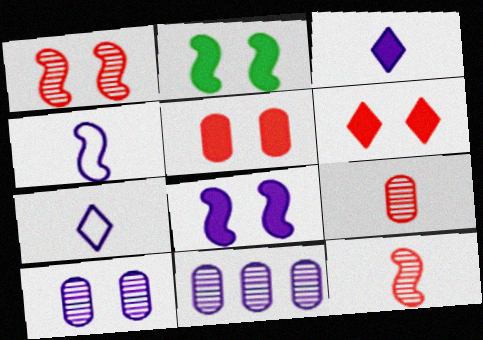[[7, 8, 11]]